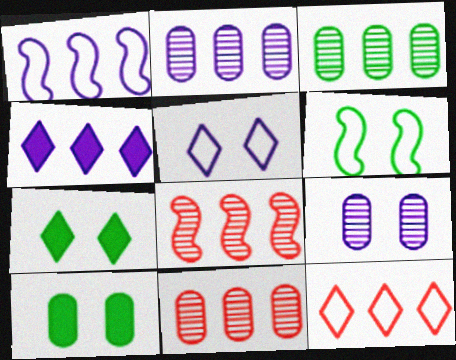[[1, 2, 4], 
[2, 3, 11]]